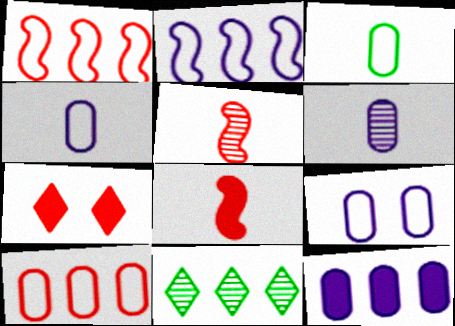[[1, 11, 12], 
[3, 9, 10], 
[5, 7, 10], 
[6, 9, 12], 
[8, 9, 11]]